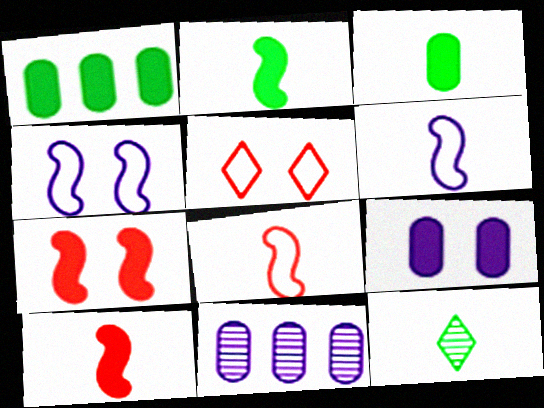[[2, 5, 11]]